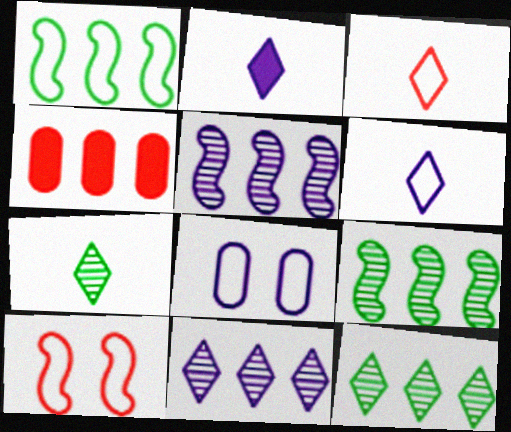[[1, 3, 8], 
[1, 4, 11], 
[2, 3, 7], 
[2, 5, 8]]